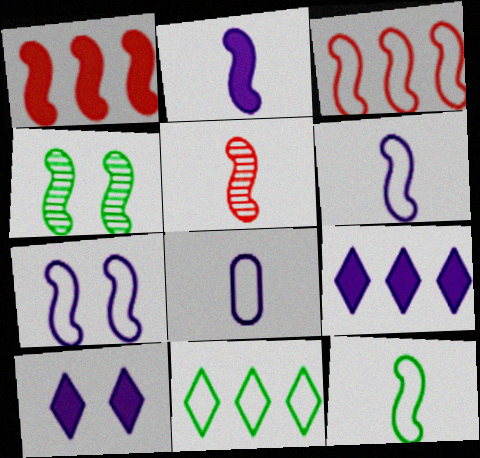[[1, 4, 6], 
[2, 3, 4], 
[2, 5, 12], 
[3, 7, 12]]